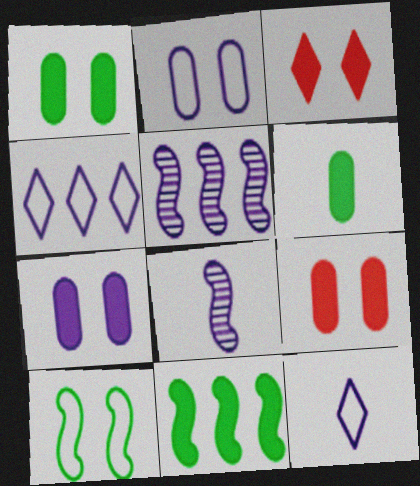[[1, 7, 9], 
[4, 7, 8], 
[5, 7, 12]]